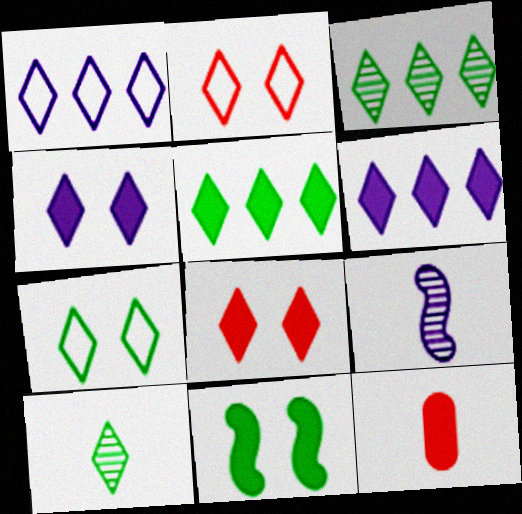[[1, 8, 10], 
[2, 6, 10], 
[5, 7, 10], 
[6, 11, 12]]